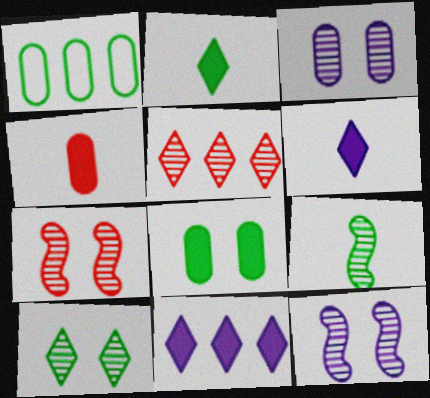[[1, 3, 4], 
[1, 6, 7], 
[3, 5, 9], 
[3, 7, 10]]